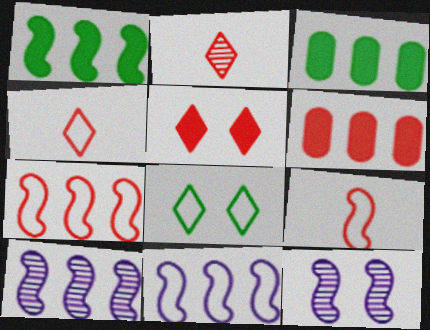[[1, 7, 10], 
[1, 9, 12], 
[3, 4, 12]]